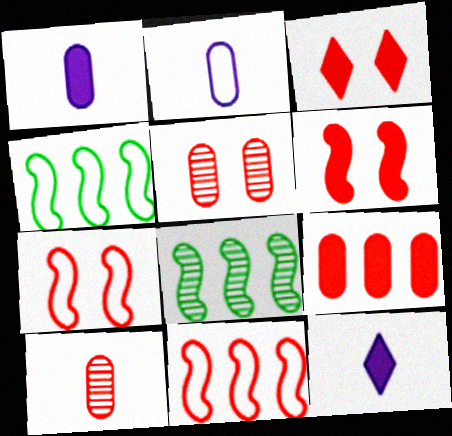[[2, 3, 8], 
[3, 5, 7], 
[3, 10, 11], 
[4, 5, 12]]